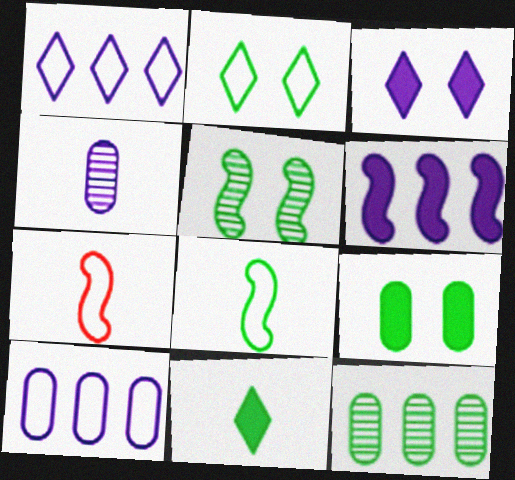[[2, 5, 9], 
[2, 7, 10], 
[3, 7, 12], 
[4, 7, 11], 
[5, 6, 7]]